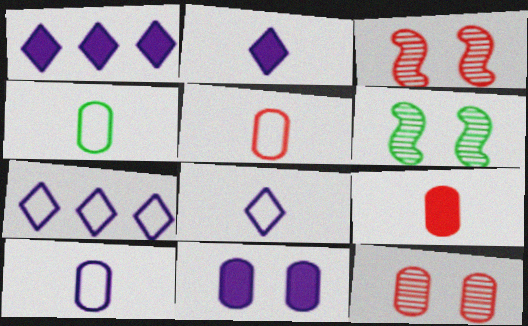[[1, 3, 4], 
[1, 5, 6], 
[4, 5, 10], 
[6, 7, 9]]